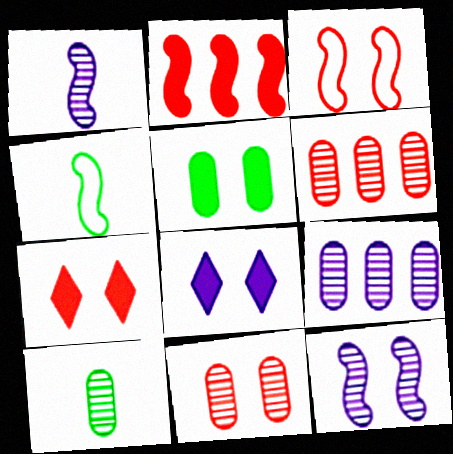[[2, 4, 12], 
[3, 7, 11], 
[4, 6, 8], 
[4, 7, 9], 
[9, 10, 11]]